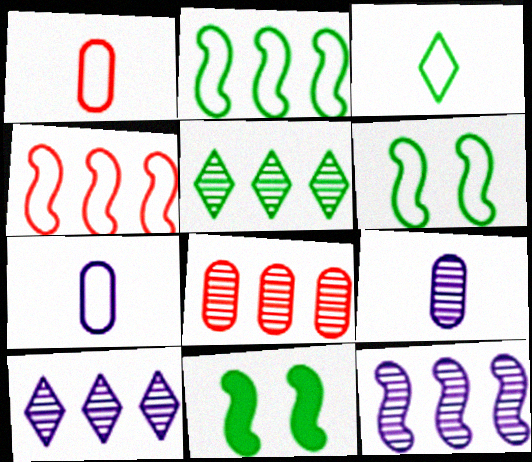[[1, 10, 11], 
[5, 8, 12]]